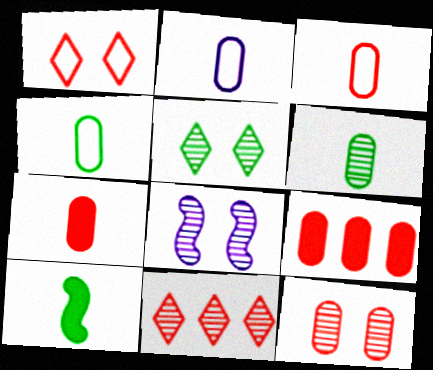[[2, 3, 4], 
[2, 6, 7], 
[3, 9, 12], 
[5, 8, 12], 
[6, 8, 11]]